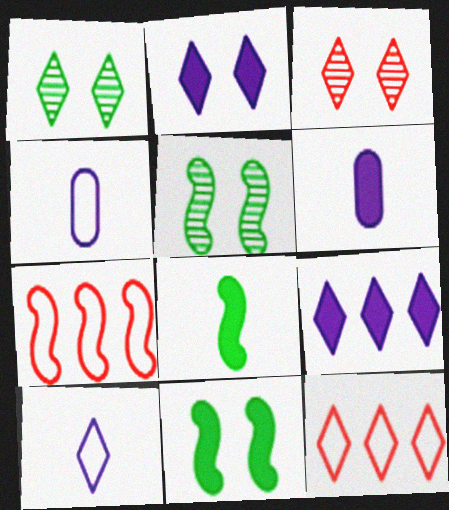[[1, 6, 7], 
[5, 6, 12]]